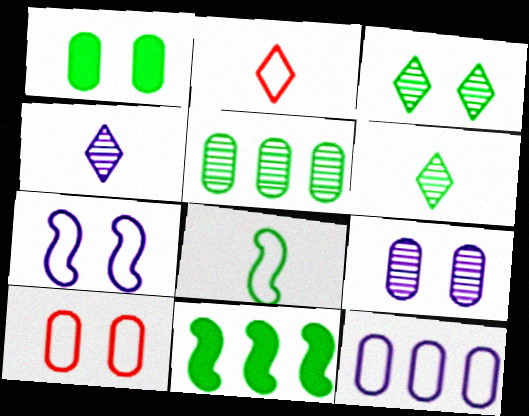[[1, 9, 10], 
[2, 9, 11], 
[4, 10, 11]]